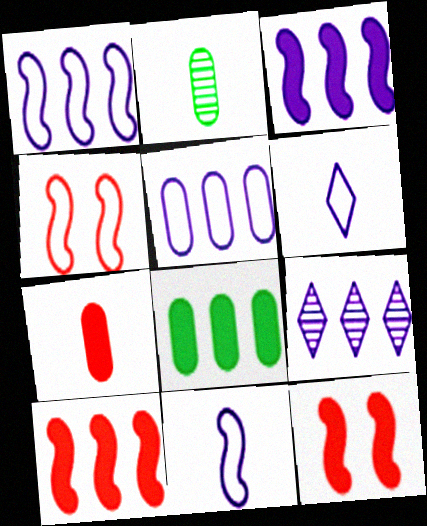[[3, 5, 9]]